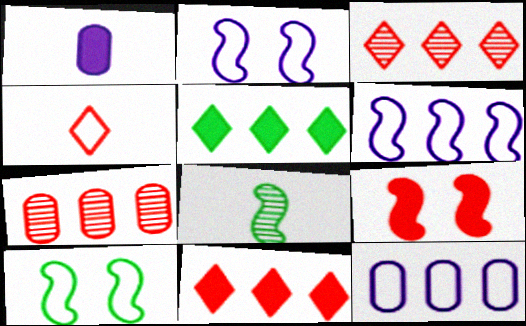[[1, 3, 10], 
[1, 4, 8], 
[1, 5, 9], 
[4, 7, 9], 
[4, 10, 12], 
[5, 6, 7], 
[6, 8, 9]]